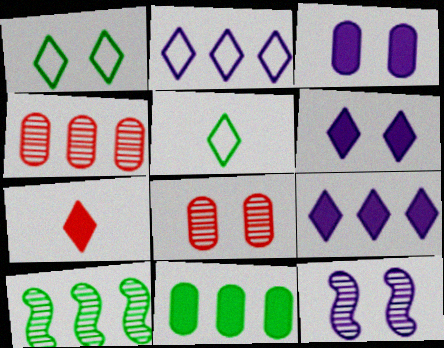[]